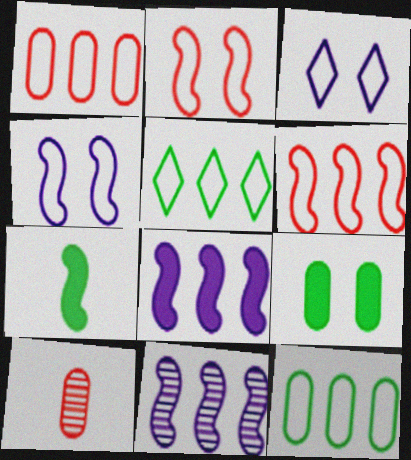[[2, 7, 11]]